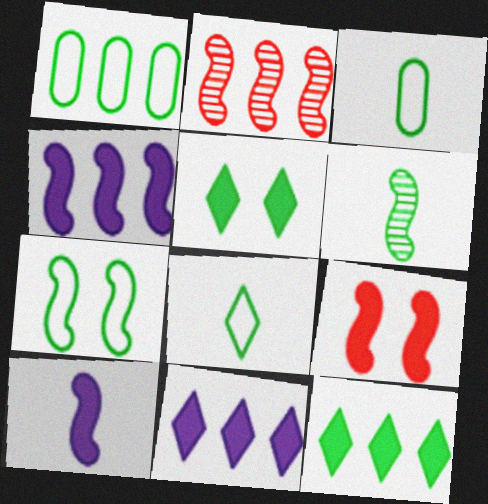[[1, 2, 11], 
[1, 5, 6], 
[1, 7, 8], 
[2, 7, 10]]